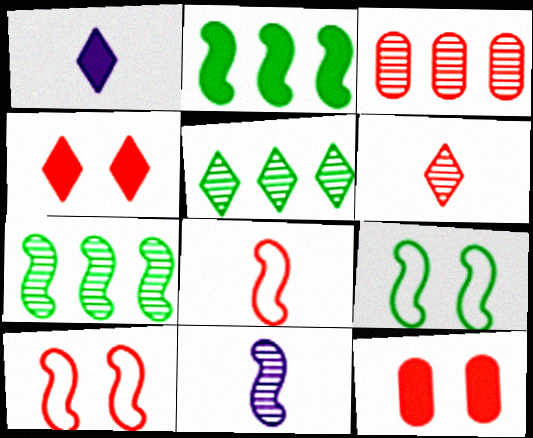[[1, 2, 12], 
[1, 3, 9], 
[2, 10, 11], 
[3, 4, 8]]